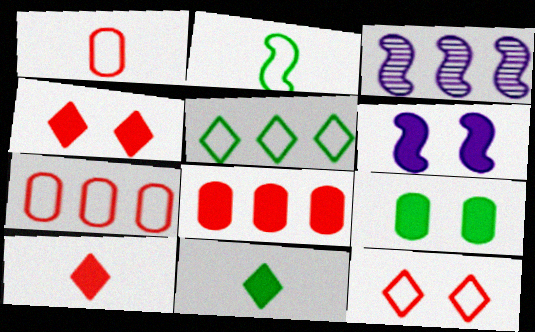[[3, 5, 8], 
[4, 6, 9], 
[6, 8, 11]]